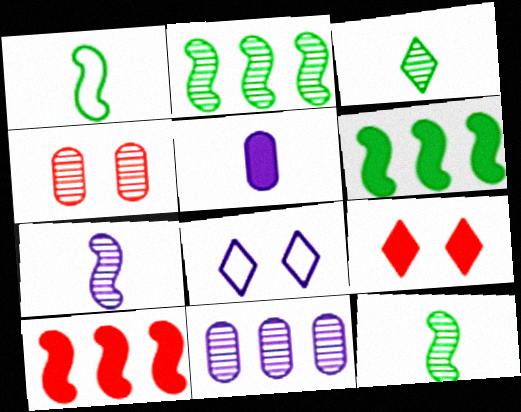[[1, 9, 11], 
[5, 6, 9]]